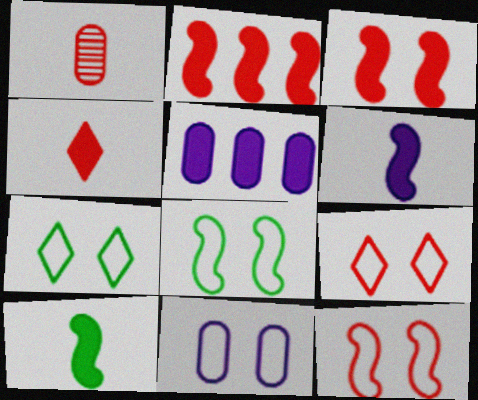[[1, 2, 9], 
[7, 11, 12], 
[8, 9, 11]]